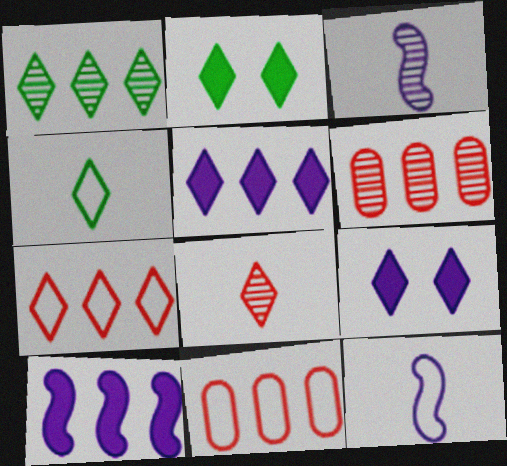[[1, 2, 4], 
[1, 5, 7], 
[1, 10, 11], 
[2, 3, 11], 
[2, 6, 12]]